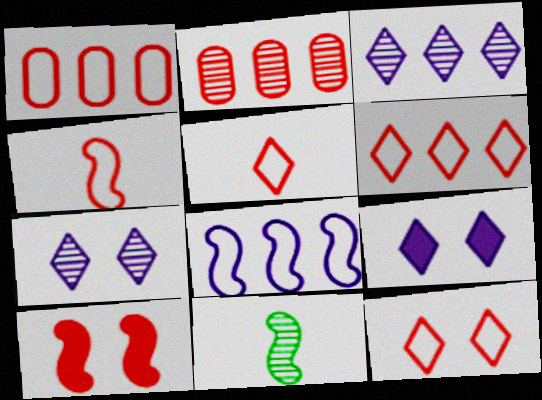[[1, 4, 12], 
[1, 9, 11], 
[2, 5, 10], 
[2, 7, 11], 
[5, 6, 12], 
[8, 10, 11]]